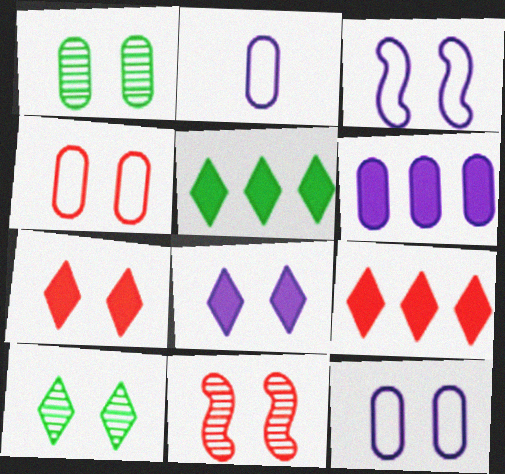[[1, 3, 7], 
[2, 5, 11], 
[4, 7, 11]]